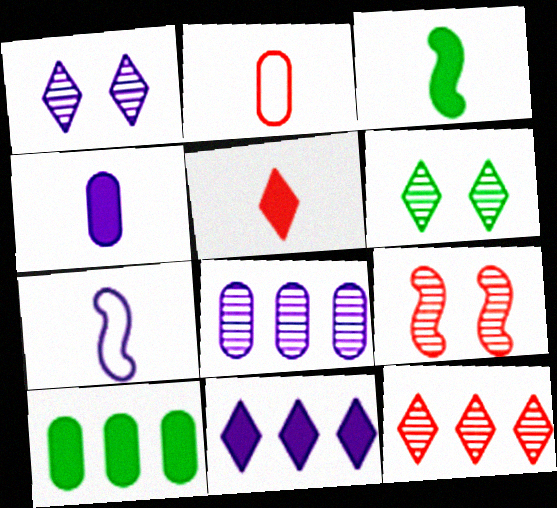[[3, 4, 5]]